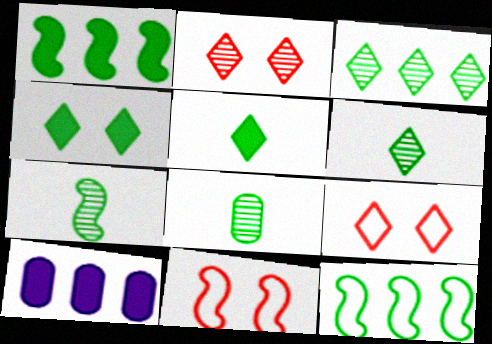[[4, 8, 12], 
[6, 7, 8], 
[6, 10, 11], 
[7, 9, 10]]